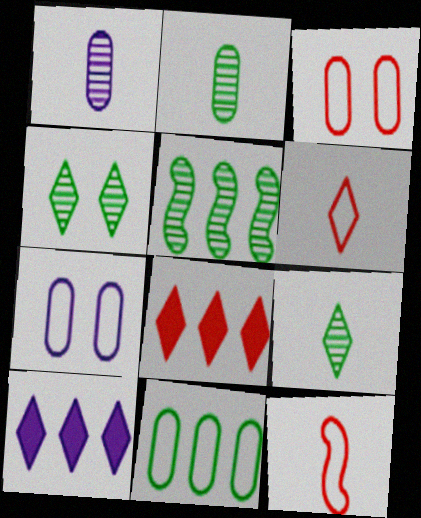[[2, 4, 5], 
[4, 6, 10]]